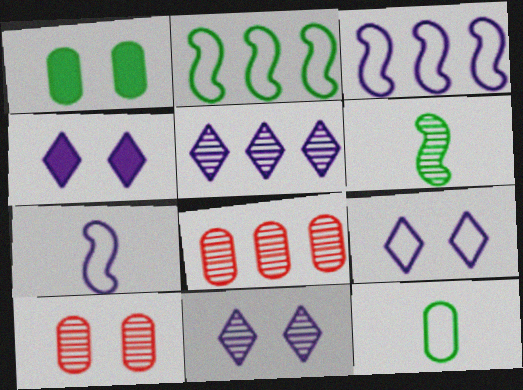[[4, 9, 11], 
[5, 6, 10], 
[6, 8, 11]]